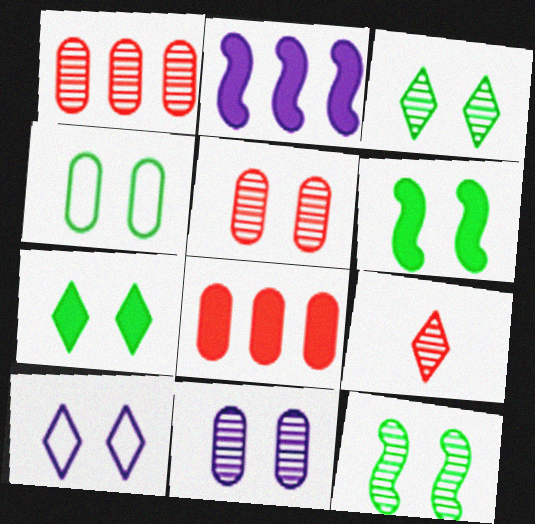[[2, 4, 9], 
[3, 4, 6], 
[4, 7, 12], 
[5, 6, 10]]